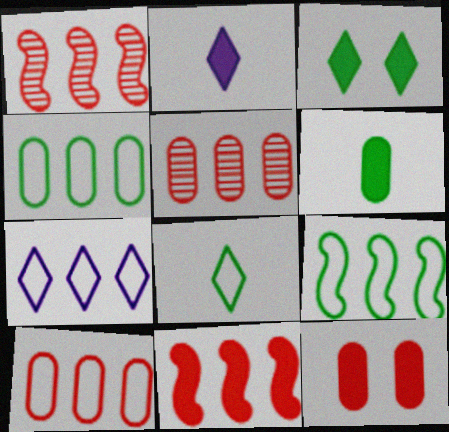[[7, 9, 10]]